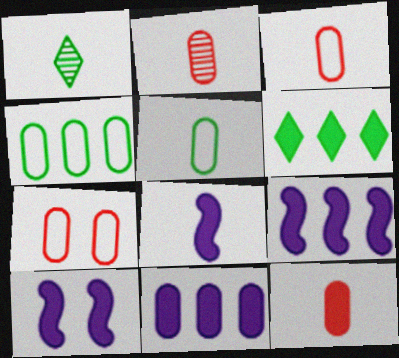[[1, 3, 8], 
[1, 7, 9], 
[2, 3, 12], 
[6, 10, 12], 
[8, 9, 10]]